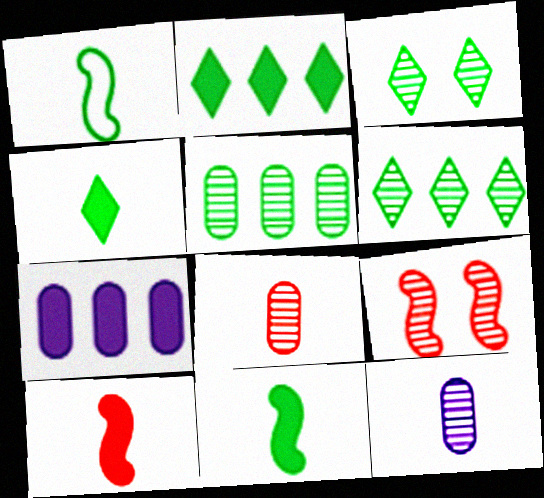[[6, 9, 12]]